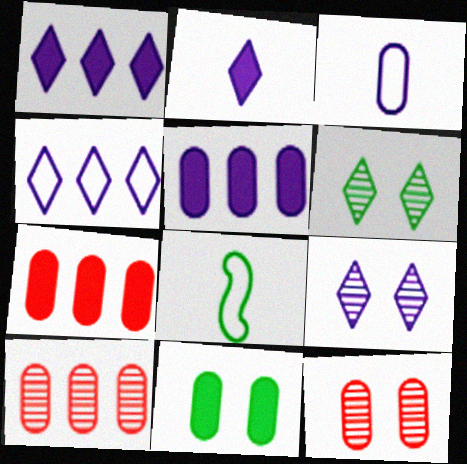[[1, 8, 12], 
[2, 4, 9], 
[3, 10, 11], 
[7, 8, 9]]